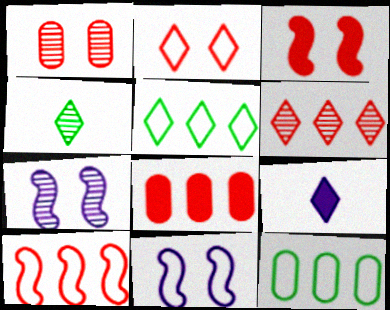[[1, 2, 3], 
[4, 8, 11], 
[6, 8, 10]]